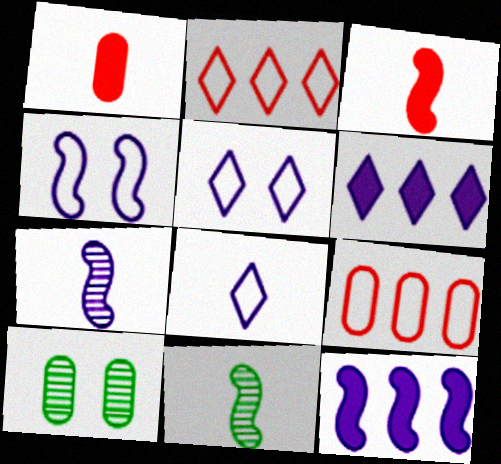[[1, 8, 11], 
[4, 7, 12]]